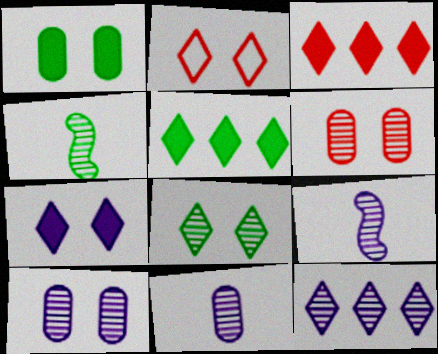[[2, 7, 8], 
[4, 6, 12], 
[9, 10, 12]]